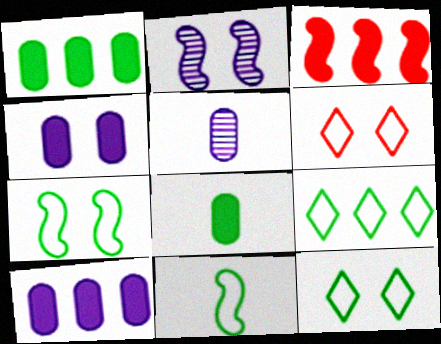[[2, 3, 11], 
[3, 5, 12]]